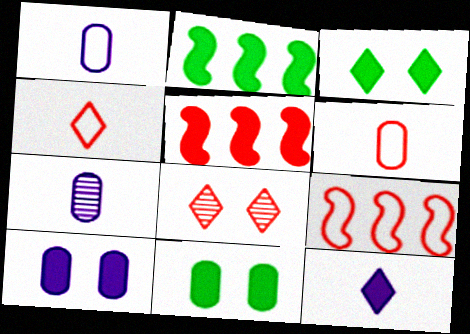[[1, 2, 8], 
[3, 7, 9], 
[5, 6, 8], 
[5, 11, 12]]